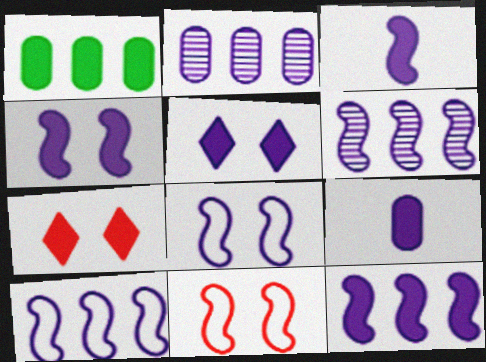[[1, 3, 7], 
[3, 4, 12], 
[3, 6, 8], 
[5, 9, 12], 
[6, 10, 12]]